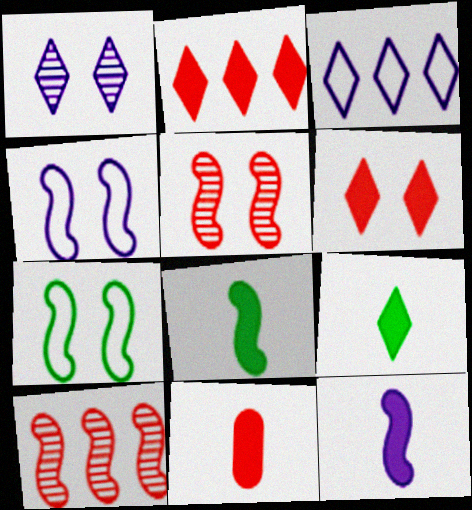[[4, 8, 10], 
[7, 10, 12], 
[9, 11, 12]]